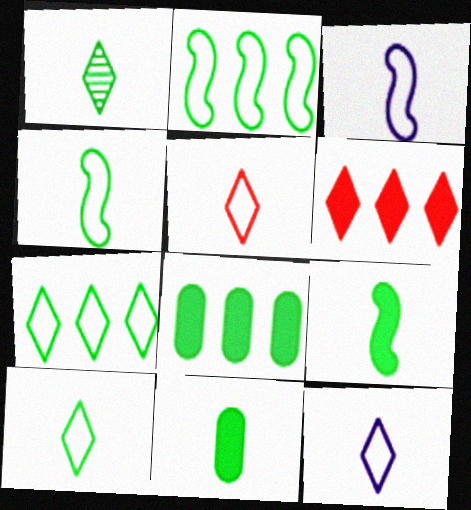[[1, 4, 11], 
[5, 10, 12]]